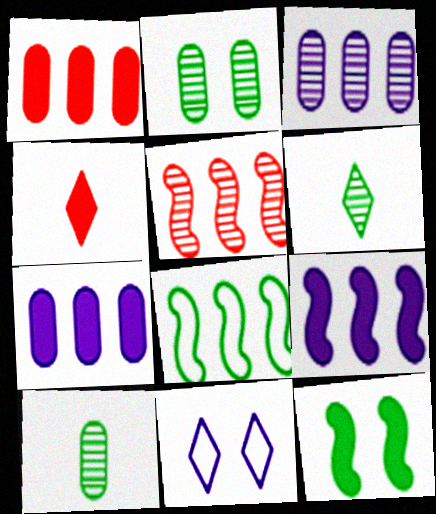[[4, 7, 12], 
[5, 8, 9]]